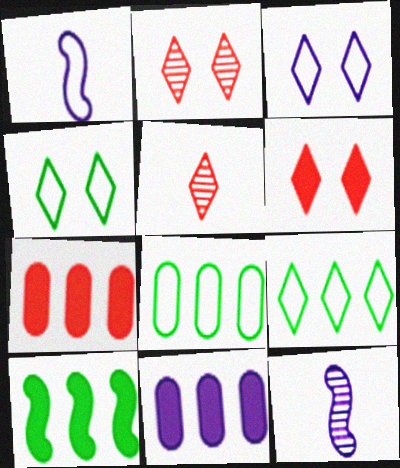[[3, 11, 12], 
[4, 7, 12], 
[6, 8, 12]]